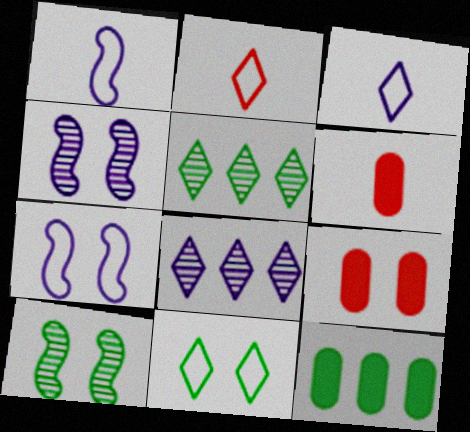[[1, 5, 9], 
[2, 4, 12], 
[4, 9, 11], 
[5, 6, 7]]